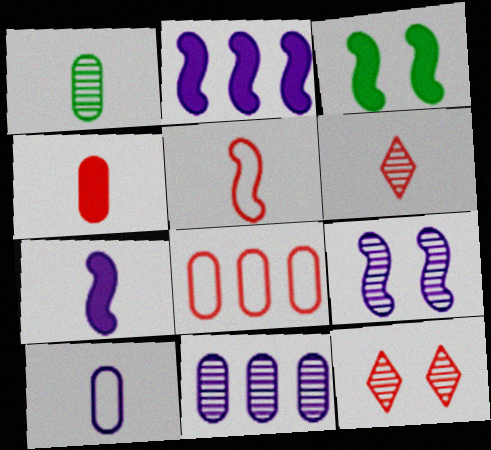[[1, 4, 10], 
[4, 5, 6]]